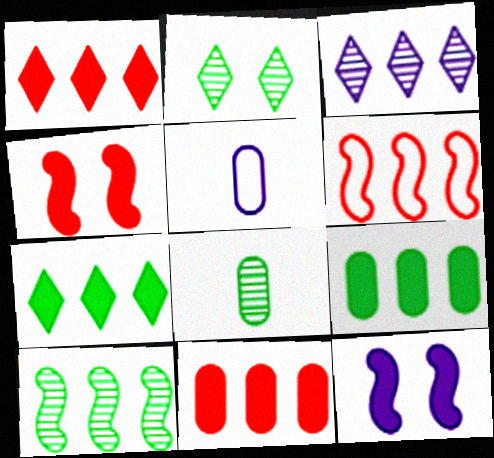[[2, 8, 10], 
[3, 5, 12], 
[3, 6, 9]]